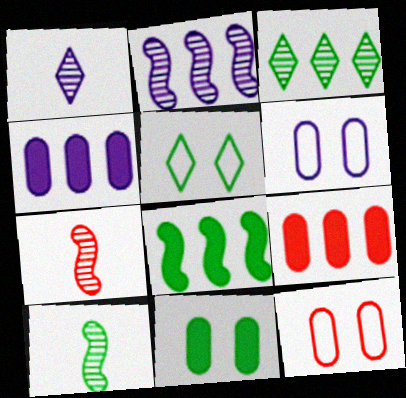[[1, 8, 12], 
[4, 5, 7]]